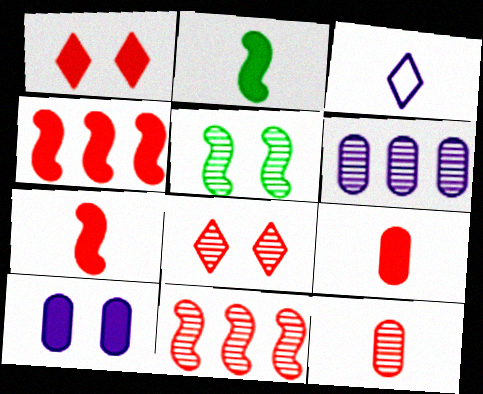[[1, 4, 9], 
[2, 3, 12], 
[8, 11, 12]]